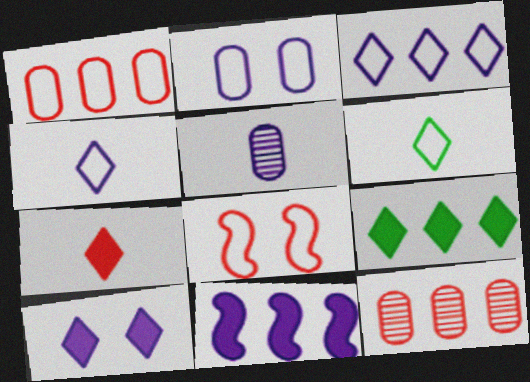[[5, 8, 9], 
[7, 8, 12], 
[7, 9, 10]]